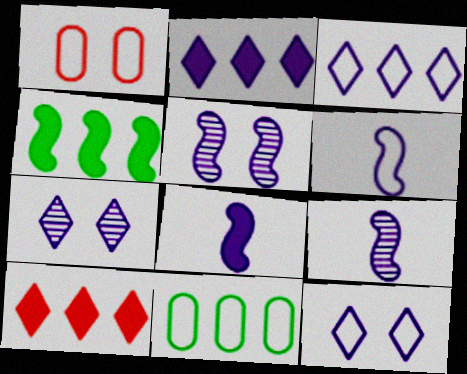[[6, 8, 9]]